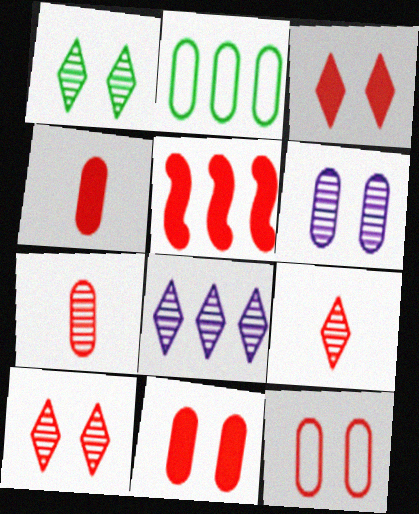[[1, 8, 9], 
[2, 4, 6], 
[2, 5, 8], 
[3, 4, 5], 
[5, 9, 12]]